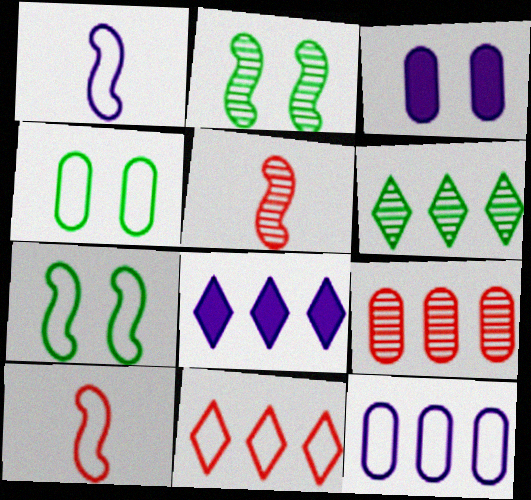[[1, 4, 11], 
[3, 6, 10], 
[4, 5, 8], 
[6, 8, 11]]